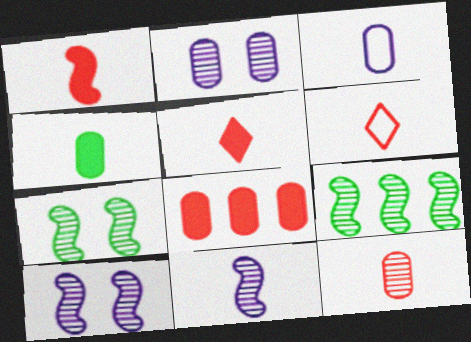[[1, 6, 12], 
[3, 4, 12], 
[4, 6, 11]]